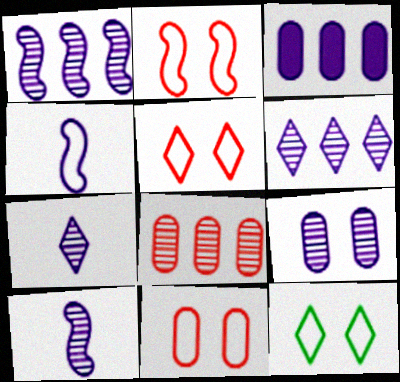[[1, 7, 9], 
[2, 5, 11], 
[6, 9, 10]]